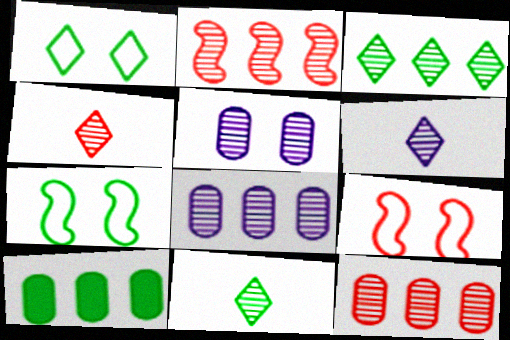[[2, 3, 8], 
[2, 5, 11], 
[4, 6, 11], 
[6, 9, 10], 
[7, 10, 11]]